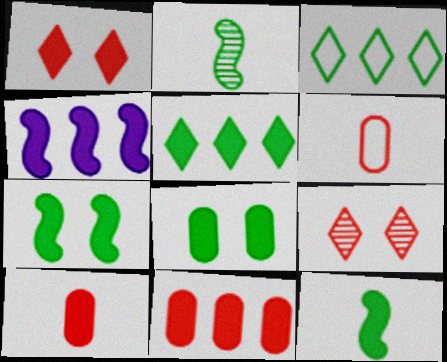[[2, 3, 8], 
[4, 5, 11], 
[5, 8, 12]]